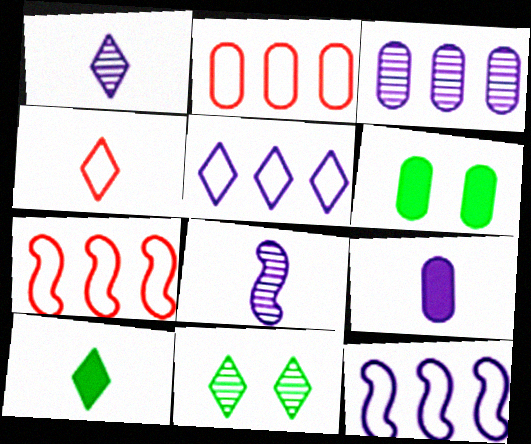[[1, 4, 10], 
[1, 6, 7], 
[7, 9, 11]]